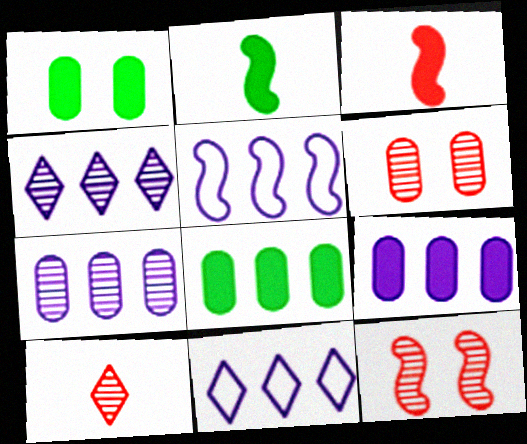[[1, 5, 10], 
[2, 5, 12], 
[2, 6, 11], 
[4, 5, 9]]